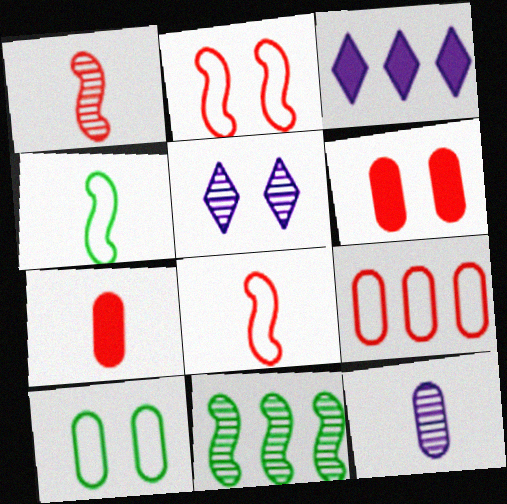[[1, 3, 10], 
[3, 9, 11]]